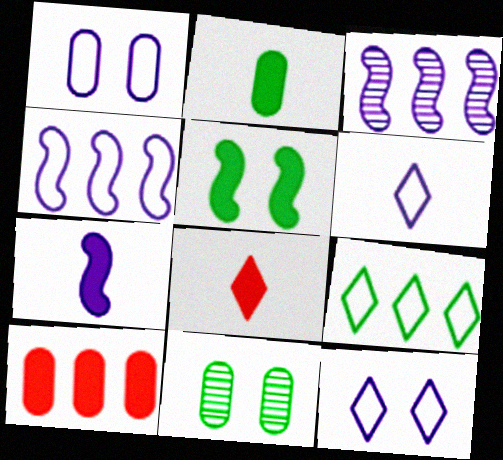[[1, 4, 6], 
[2, 7, 8], 
[3, 9, 10], 
[4, 8, 11]]